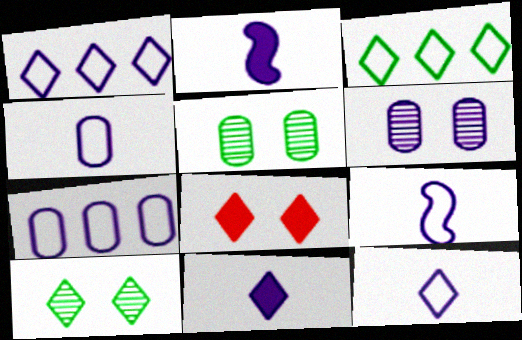[[1, 2, 6], 
[4, 9, 12]]